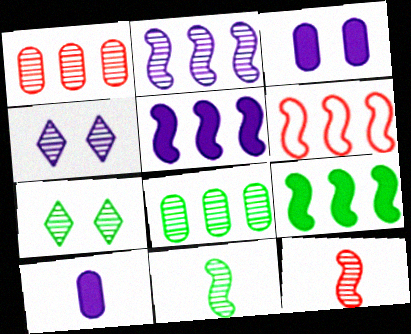[[1, 4, 11], 
[2, 6, 9], 
[4, 8, 12], 
[6, 7, 10], 
[7, 8, 11]]